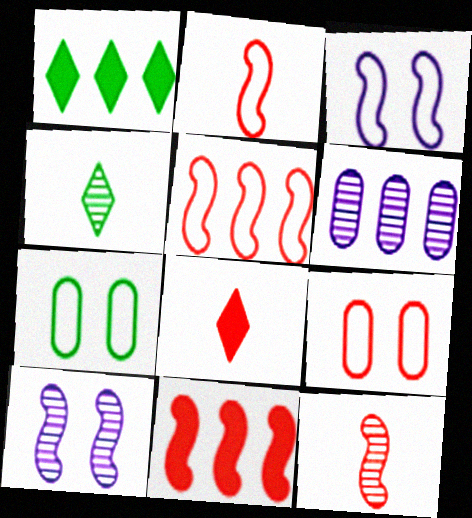[[1, 5, 6]]